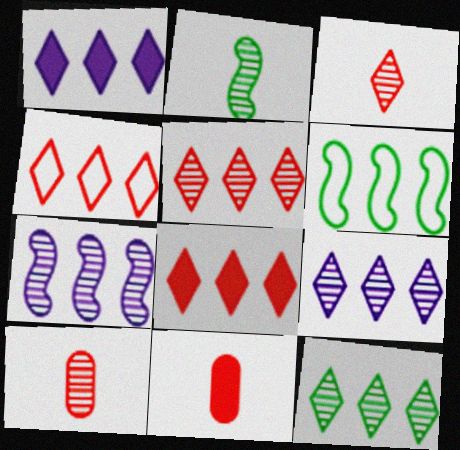[[1, 4, 12], 
[4, 5, 8], 
[5, 9, 12]]